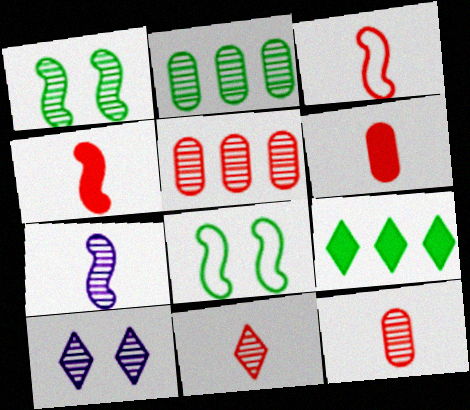[[3, 6, 11]]